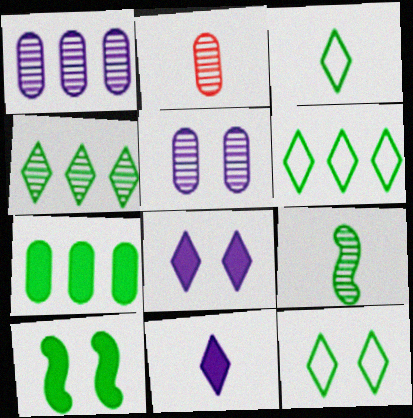[[3, 6, 12], 
[7, 9, 12]]